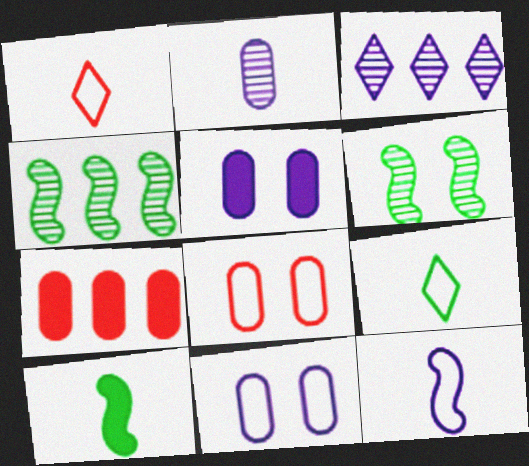[[1, 2, 10], 
[1, 4, 5], 
[3, 5, 12], 
[3, 8, 10]]